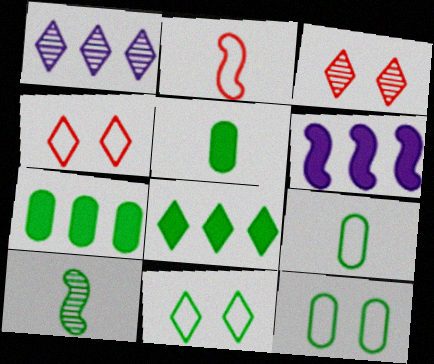[[3, 6, 9], 
[7, 10, 11], 
[8, 10, 12]]